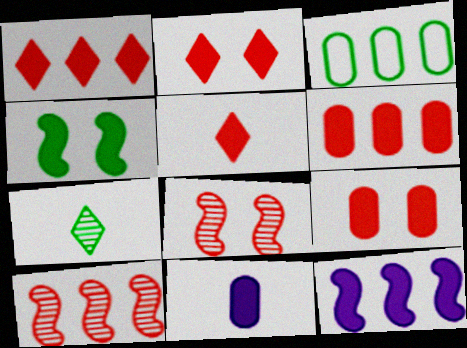[[1, 2, 5], 
[1, 4, 11], 
[3, 4, 7]]